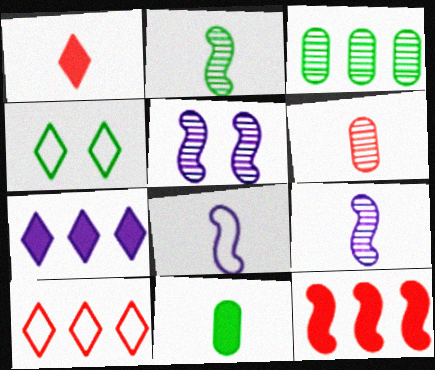[[5, 10, 11]]